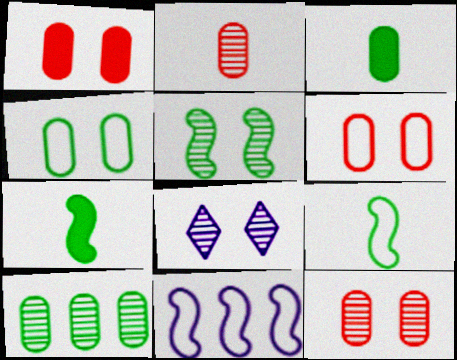[[1, 6, 12], 
[3, 4, 10], 
[5, 8, 12]]